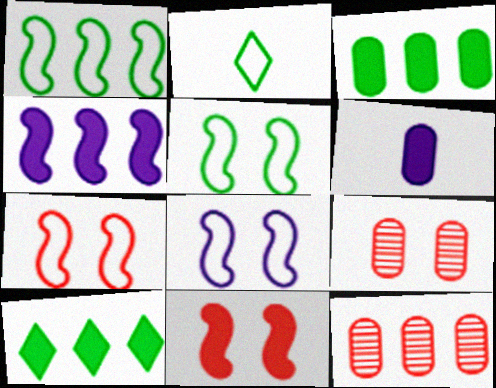[[2, 4, 9], 
[5, 7, 8], 
[6, 10, 11]]